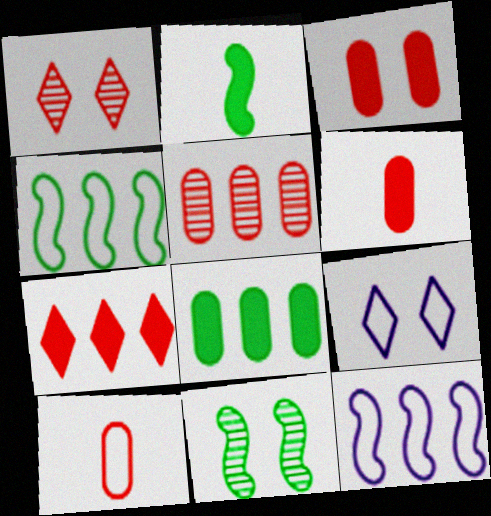[[2, 4, 11], 
[2, 5, 9], 
[3, 5, 10], 
[3, 9, 11], 
[4, 9, 10]]